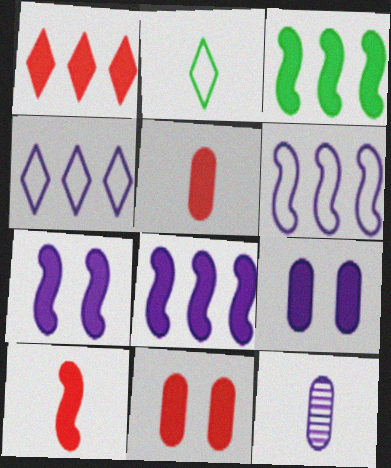[[1, 10, 11], 
[2, 10, 12], 
[3, 7, 10], 
[4, 7, 12]]